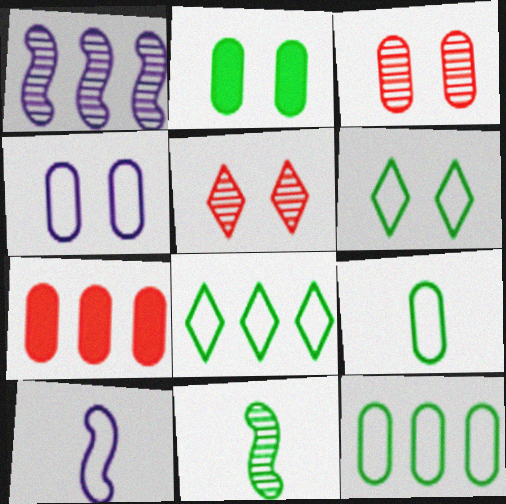[[1, 7, 8], 
[2, 3, 4], 
[2, 8, 11]]